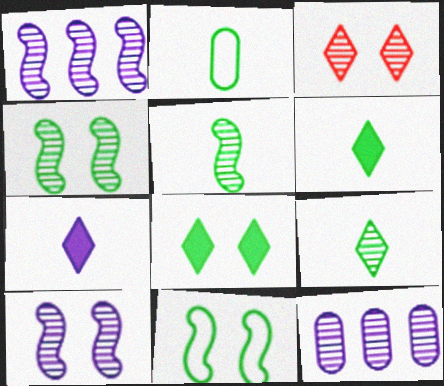[[2, 5, 6], 
[3, 5, 12]]